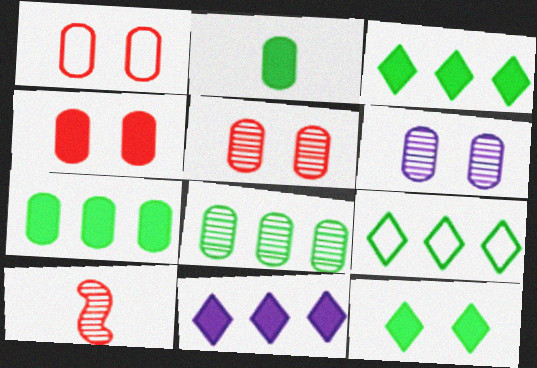[[1, 4, 5]]